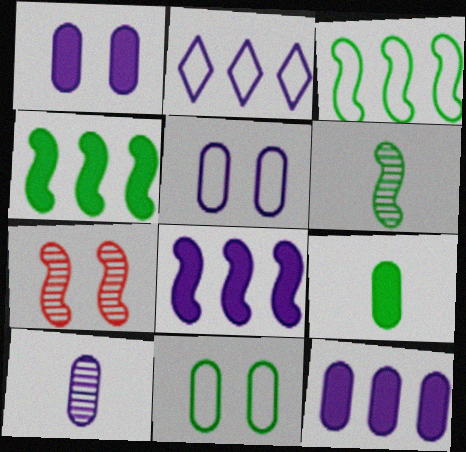[[2, 7, 9], 
[5, 10, 12]]